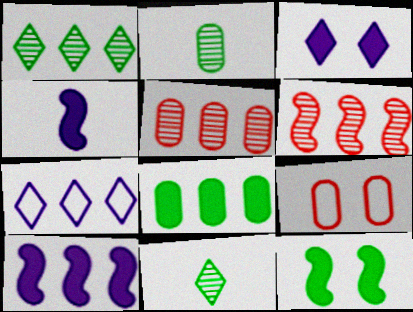[[1, 4, 9], 
[6, 7, 8], 
[9, 10, 11]]